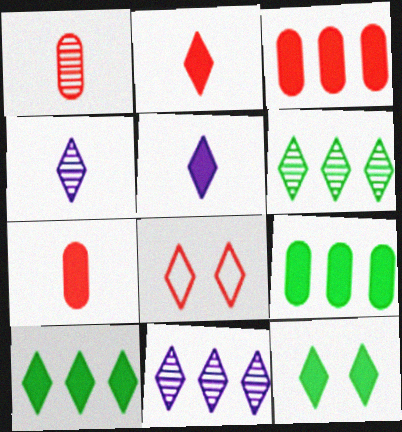[[4, 8, 10], 
[5, 6, 8]]